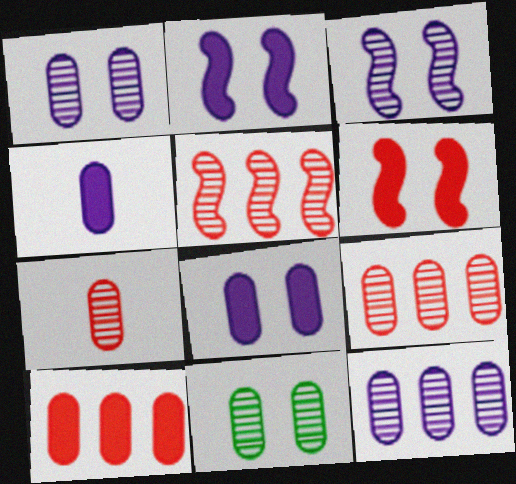[[7, 11, 12]]